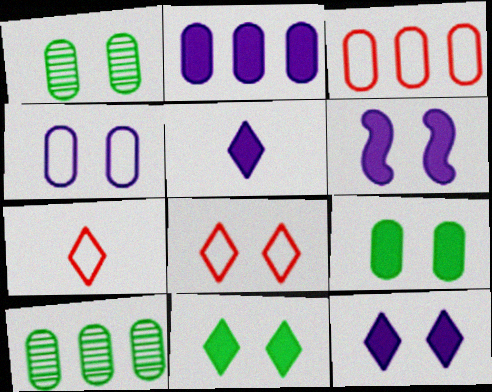[[1, 6, 8], 
[2, 3, 10], 
[2, 5, 6], 
[6, 7, 10]]